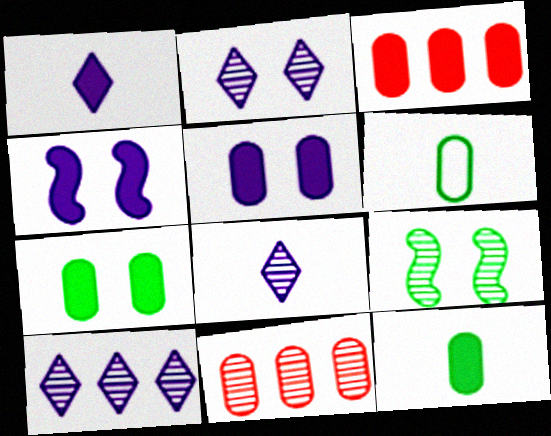[[2, 8, 10], 
[3, 5, 12], 
[5, 6, 11], 
[8, 9, 11]]